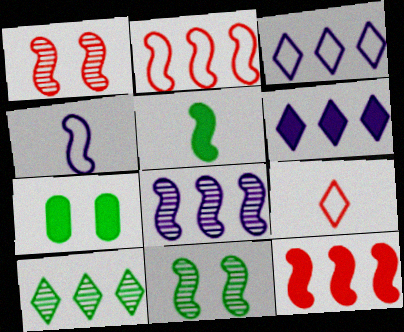[[4, 11, 12], 
[7, 8, 9]]